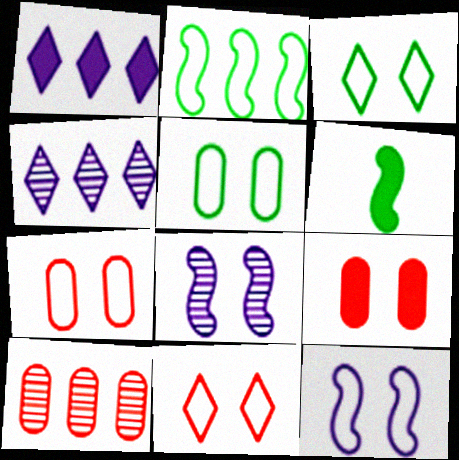[[1, 2, 10], 
[1, 6, 9], 
[3, 7, 12], 
[3, 8, 9], 
[4, 6, 7], 
[5, 11, 12]]